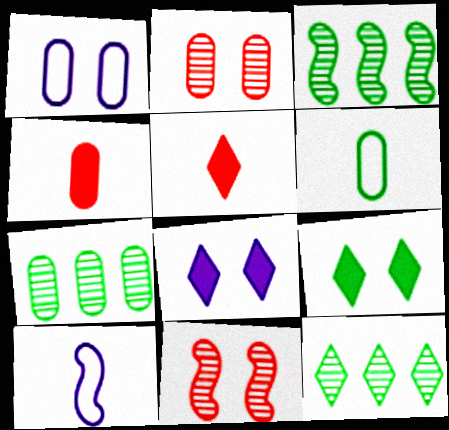[[1, 3, 5], 
[1, 4, 7], 
[1, 9, 11], 
[3, 6, 9], 
[3, 7, 12]]